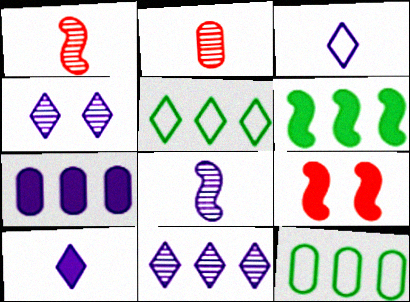[]